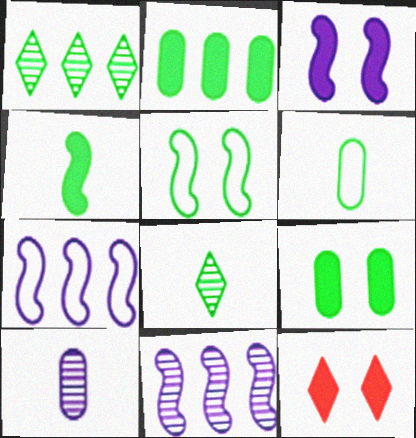[[2, 5, 8], 
[3, 9, 12], 
[4, 6, 8], 
[6, 11, 12]]